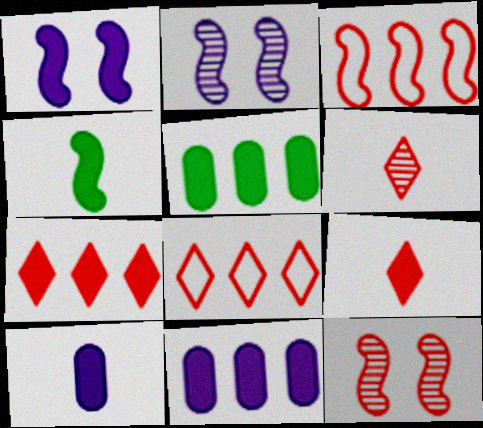[[1, 5, 9], 
[2, 3, 4], 
[4, 9, 10]]